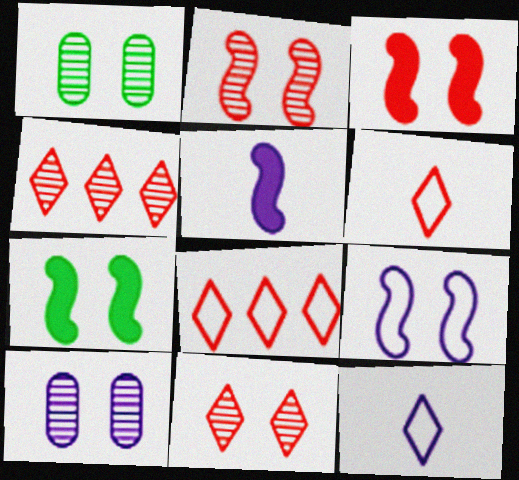[[1, 5, 8], 
[2, 7, 9]]